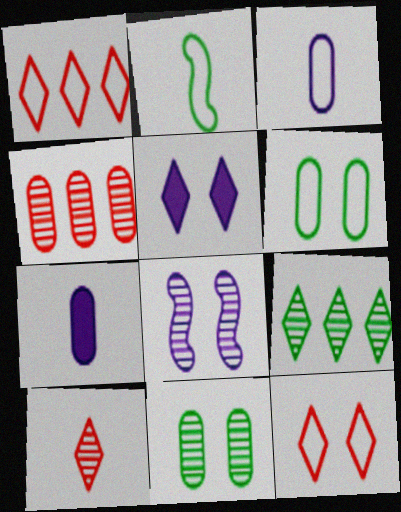[[2, 4, 5], 
[2, 7, 10], 
[4, 6, 7]]